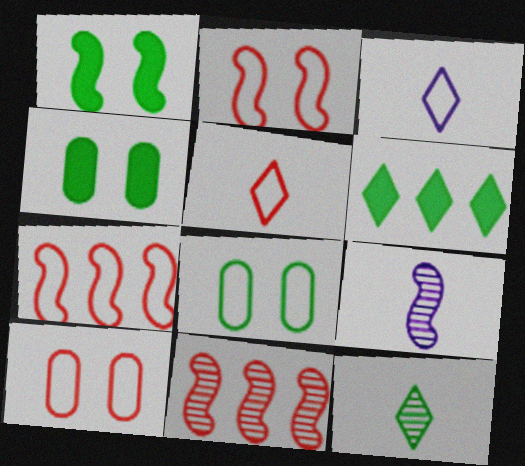[[1, 7, 9], 
[3, 4, 11], 
[3, 7, 8], 
[5, 7, 10], 
[6, 9, 10]]